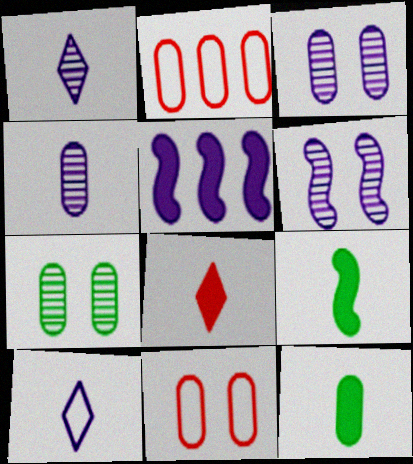[[2, 3, 12], 
[3, 5, 10]]